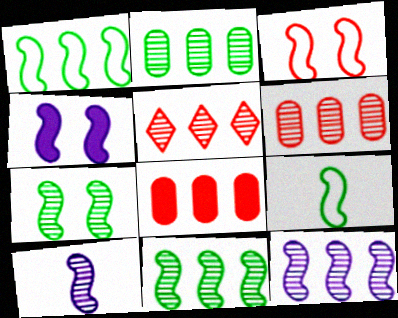[[2, 5, 12], 
[3, 4, 7]]